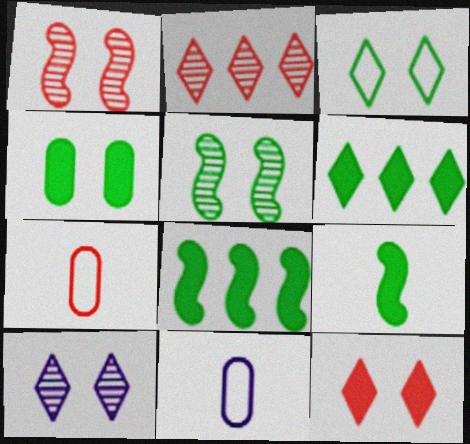[[1, 6, 11], 
[3, 4, 5], 
[3, 10, 12], 
[4, 6, 9], 
[7, 8, 10]]